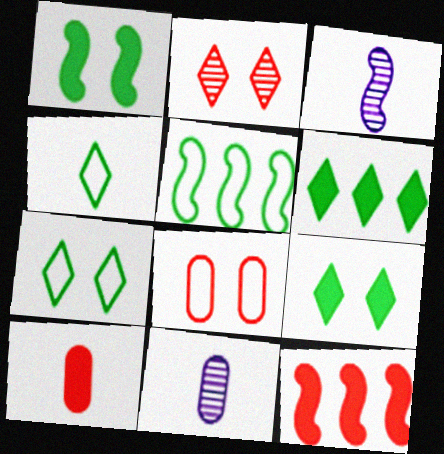[[3, 4, 10], 
[3, 6, 8], 
[7, 11, 12]]